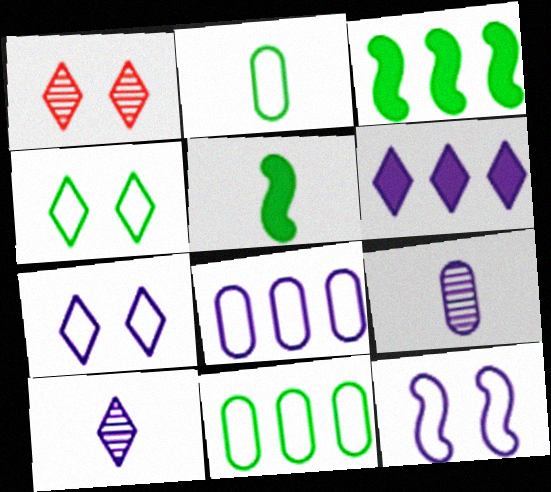[[1, 5, 8], 
[6, 7, 10], 
[6, 9, 12]]